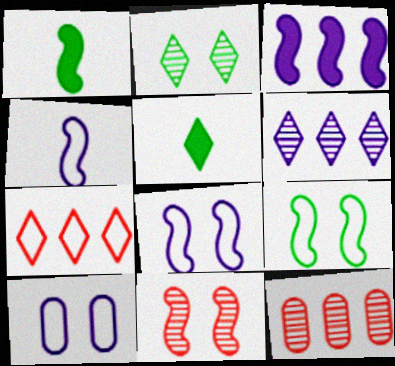[[5, 8, 12]]